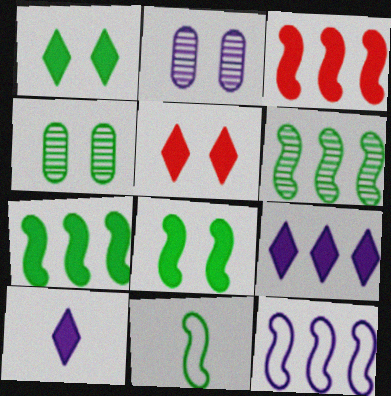[[2, 10, 12], 
[3, 6, 12], 
[6, 8, 11]]